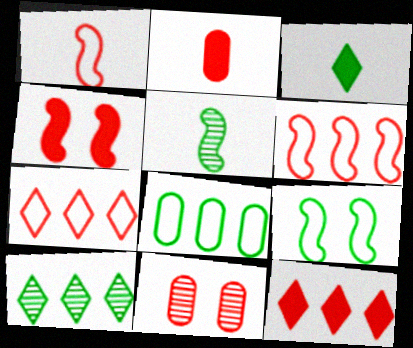[[1, 11, 12], 
[2, 4, 12]]